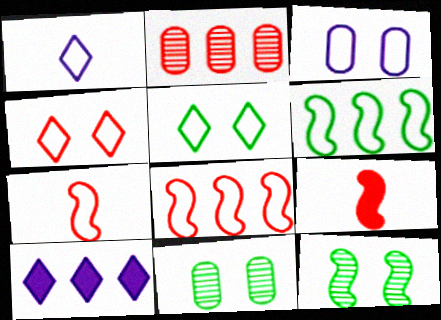[[2, 4, 9], 
[2, 6, 10], 
[7, 10, 11]]